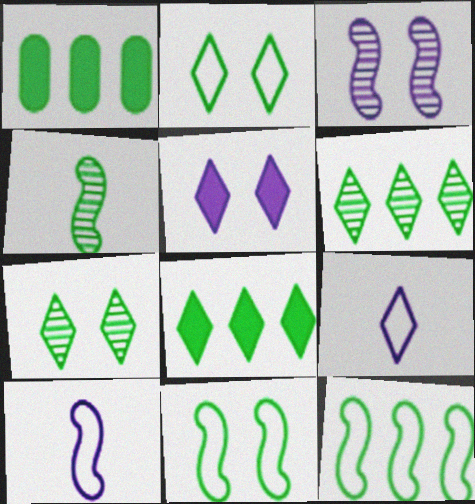[[1, 2, 4], 
[1, 6, 12]]